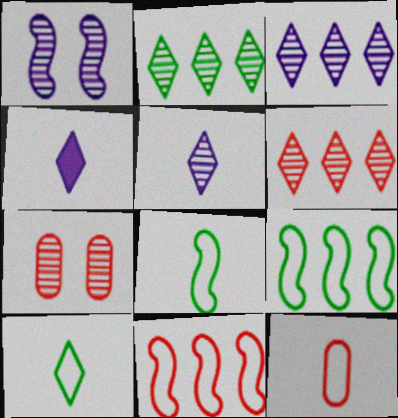[[2, 3, 6], 
[4, 7, 9]]